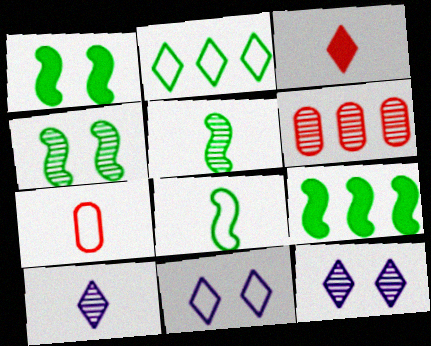[[2, 3, 12], 
[4, 6, 10], 
[4, 8, 9], 
[5, 6, 12], 
[7, 9, 12]]